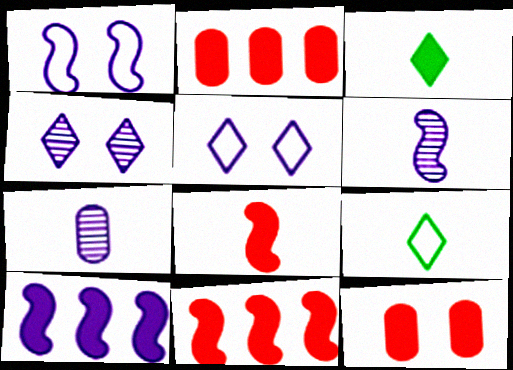[[1, 6, 10], 
[3, 10, 12], 
[5, 7, 10], 
[7, 8, 9]]